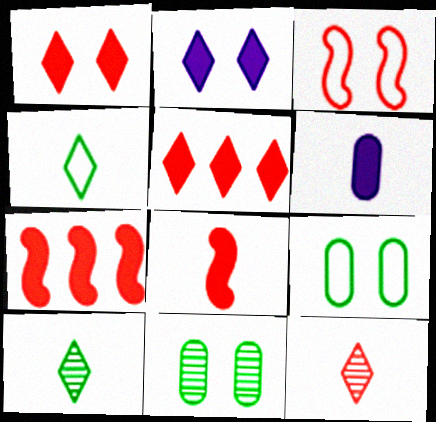[[2, 3, 11]]